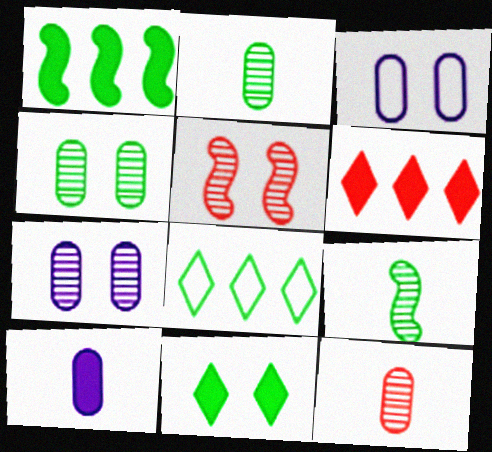[[3, 5, 11], 
[3, 6, 9], 
[5, 8, 10]]